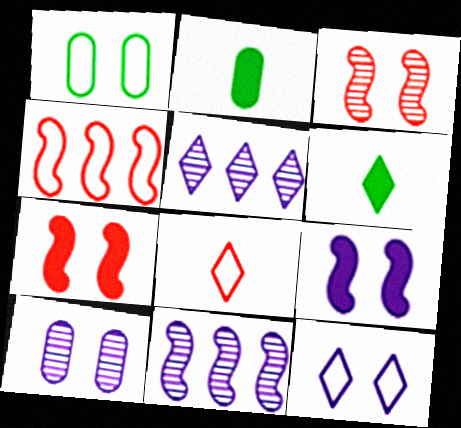[[4, 6, 10], 
[9, 10, 12]]